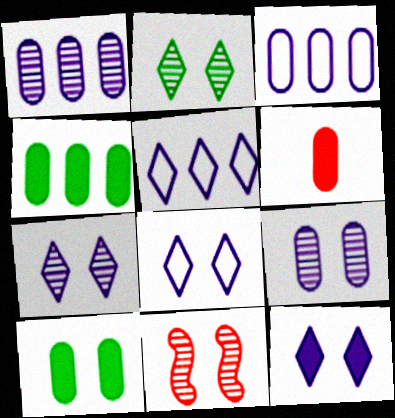[[2, 9, 11], 
[7, 8, 12], 
[8, 10, 11]]